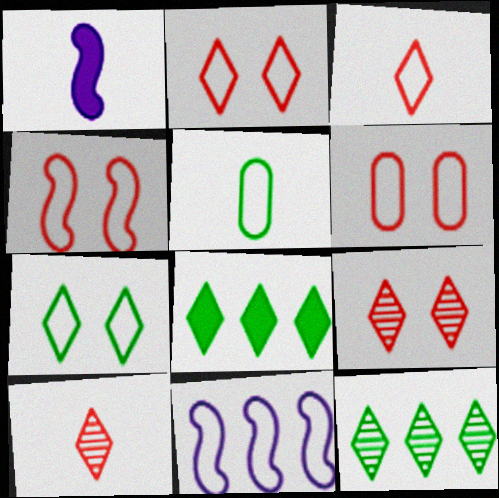[[1, 5, 10], 
[1, 6, 12], 
[2, 4, 6], 
[2, 5, 11]]